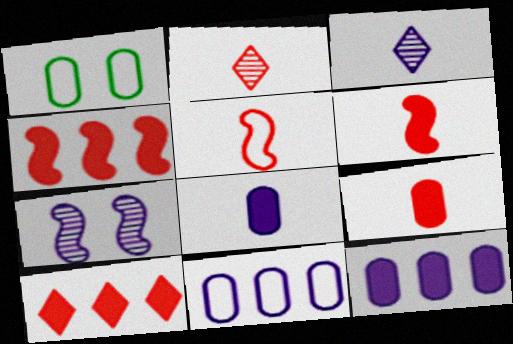[[1, 3, 4], 
[2, 5, 9]]